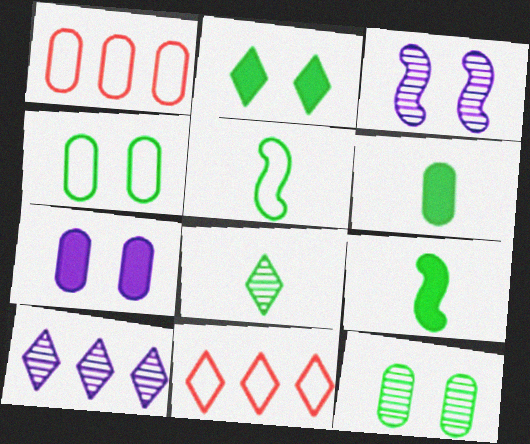[[3, 6, 11], 
[5, 6, 8]]